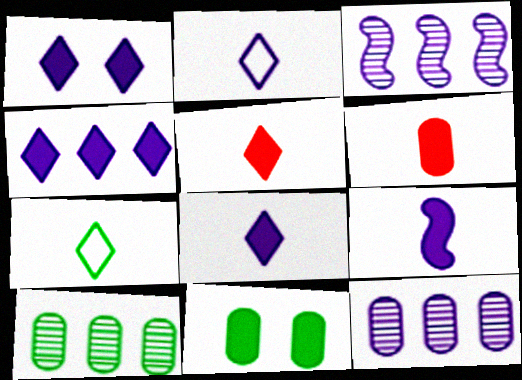[[1, 4, 8]]